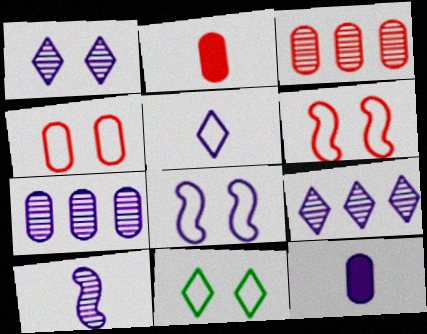[[1, 7, 10], 
[2, 3, 4], 
[4, 8, 11], 
[5, 10, 12], 
[8, 9, 12]]